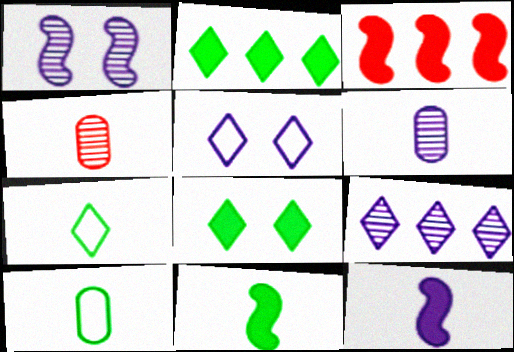[[1, 6, 9], 
[4, 7, 12]]